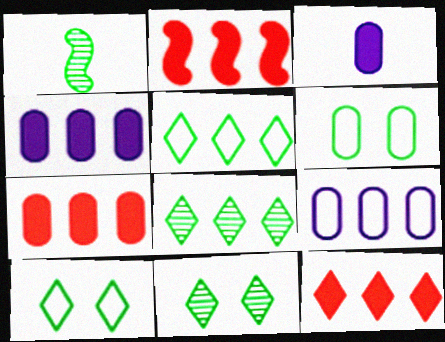[[2, 7, 12], 
[2, 8, 9]]